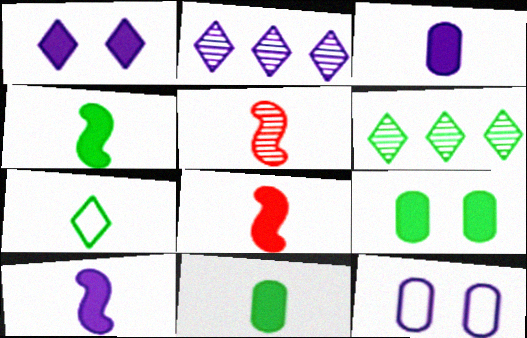[[2, 10, 12], 
[3, 5, 7], 
[4, 8, 10], 
[6, 8, 12]]